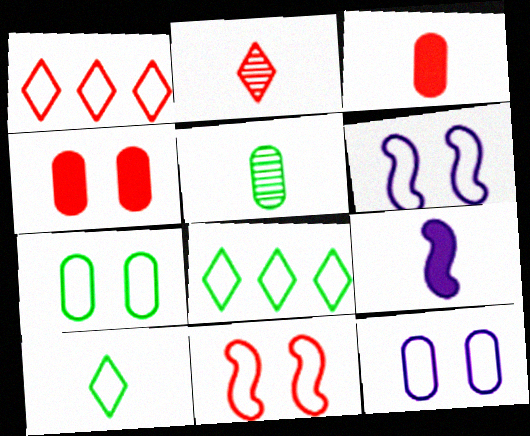[]